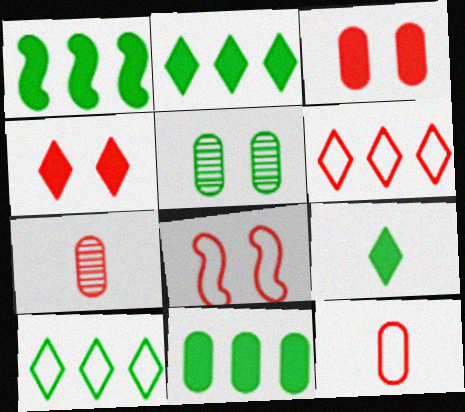[[1, 2, 11], 
[6, 8, 12]]